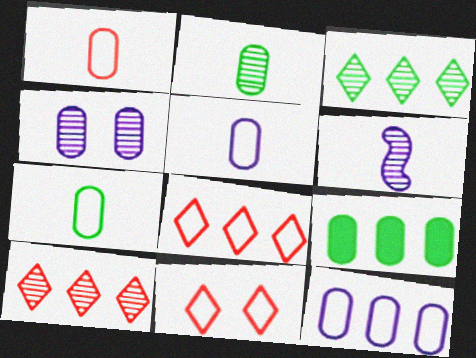[[1, 4, 9], 
[1, 5, 7], 
[6, 9, 11]]